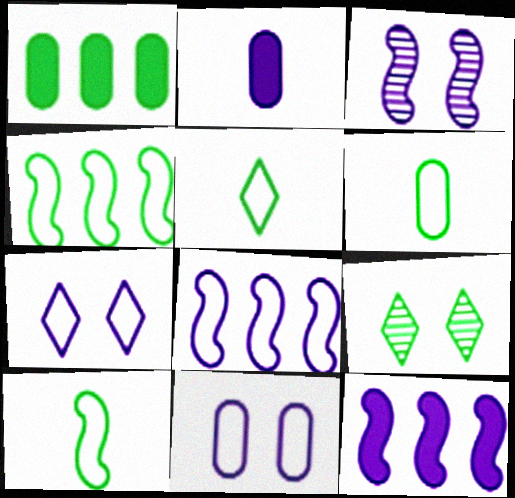[[1, 9, 10], 
[5, 6, 10]]